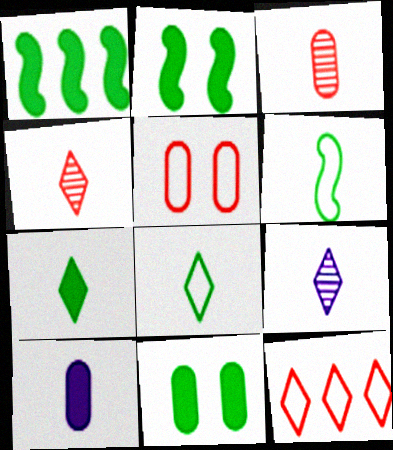[[1, 5, 9], 
[1, 7, 11], 
[4, 6, 10]]